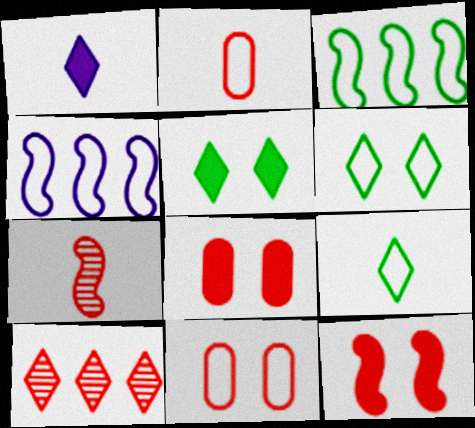[[1, 6, 10], 
[2, 4, 6], 
[2, 10, 12], 
[4, 9, 11]]